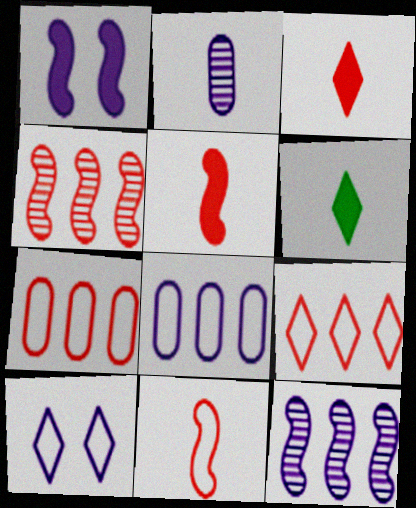[[2, 6, 11]]